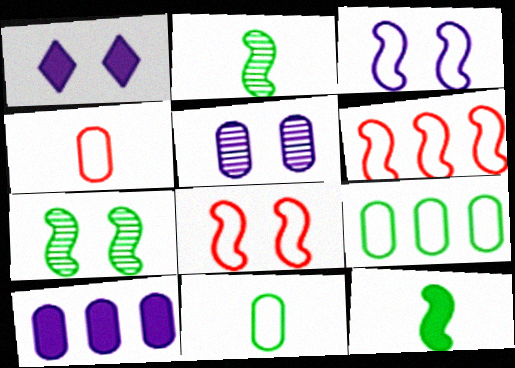[[1, 3, 5]]